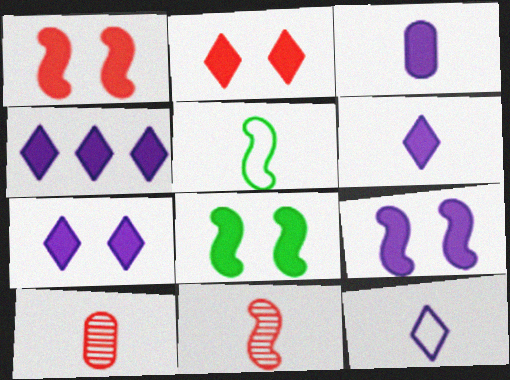[[1, 8, 9], 
[3, 4, 9], 
[4, 6, 7], 
[5, 6, 10]]